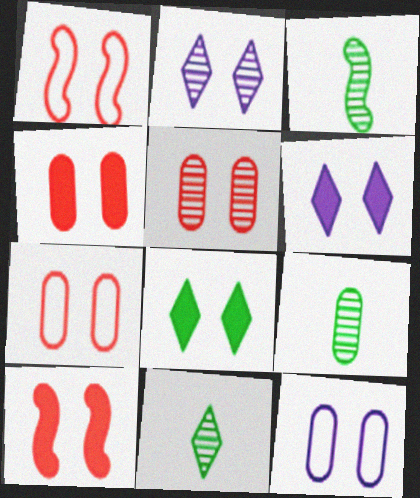[[3, 9, 11], 
[4, 5, 7]]